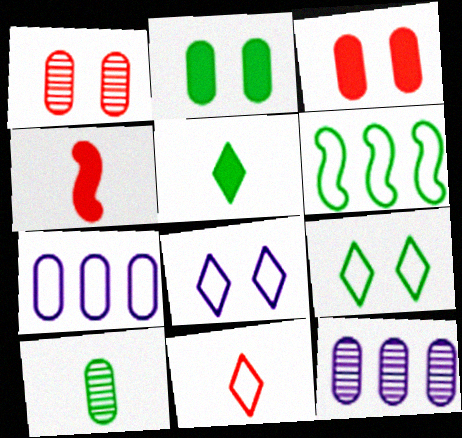[[1, 10, 12], 
[3, 7, 10], 
[4, 9, 12]]